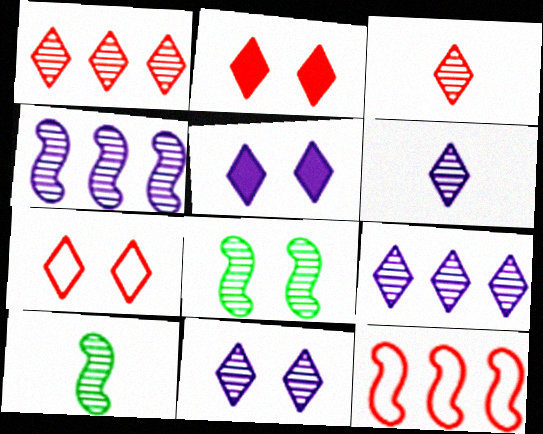[[6, 9, 11]]